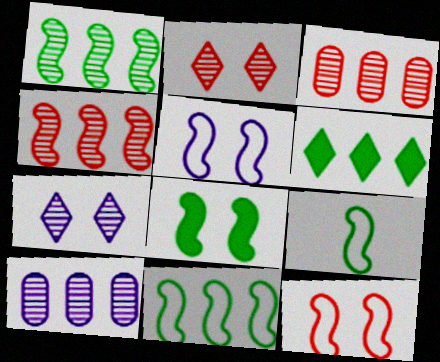[[1, 8, 9]]